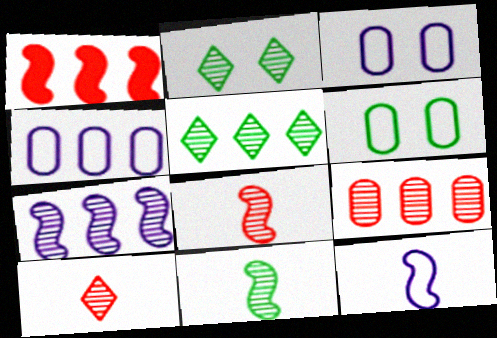[[1, 4, 5], 
[5, 7, 9]]